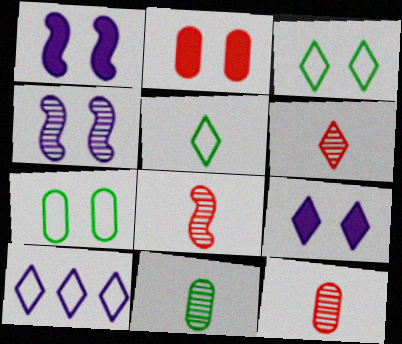[[2, 3, 4], 
[6, 8, 12]]